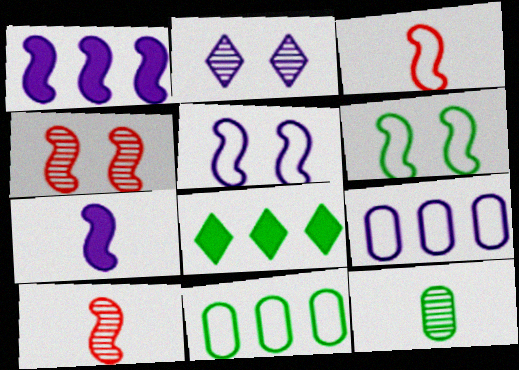[[1, 6, 10], 
[2, 7, 9], 
[6, 8, 12]]